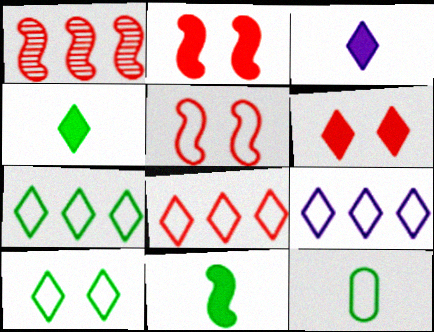[[5, 9, 12], 
[7, 8, 9]]